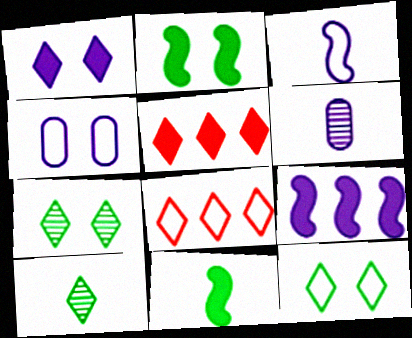[[1, 8, 10], 
[2, 6, 8]]